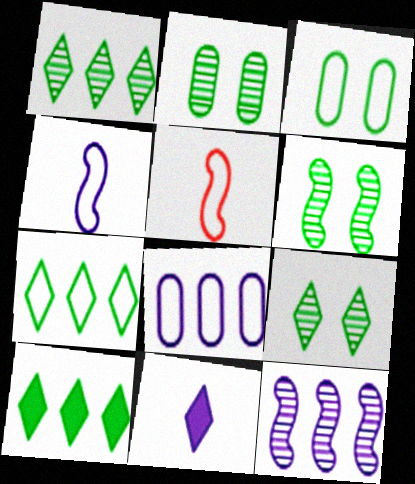[[1, 7, 10], 
[2, 6, 9]]